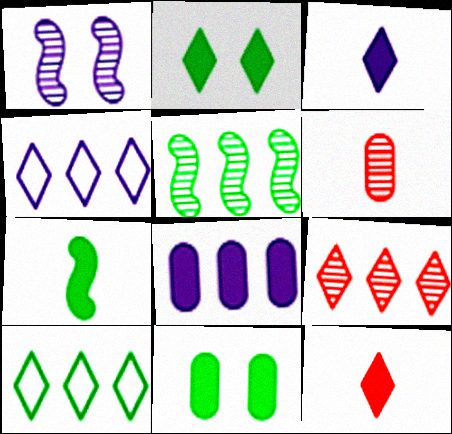[]